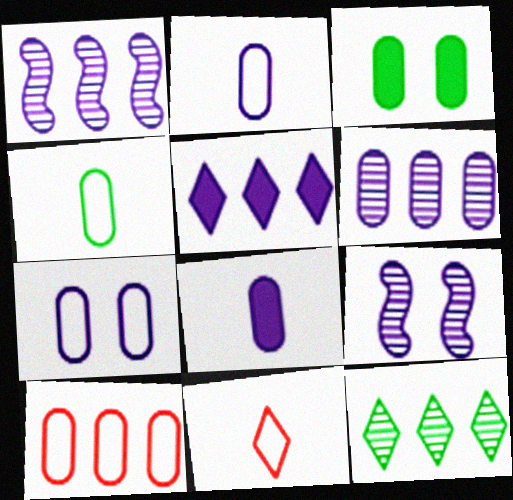[[1, 3, 11], 
[2, 5, 9], 
[4, 7, 10], 
[6, 7, 8]]